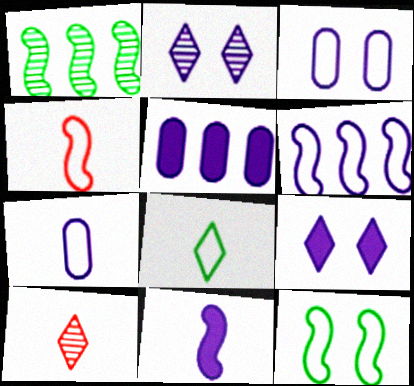[[4, 6, 12], 
[4, 7, 8], 
[5, 9, 11], 
[5, 10, 12]]